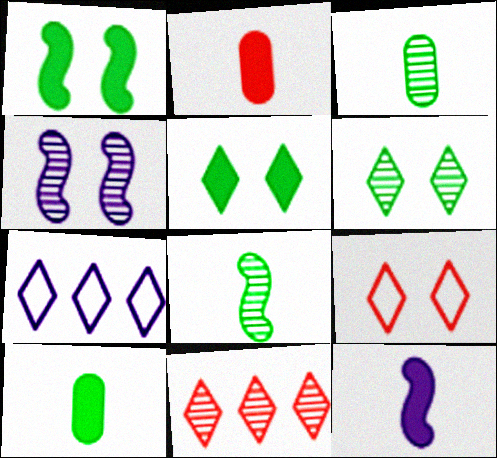[[3, 4, 11]]